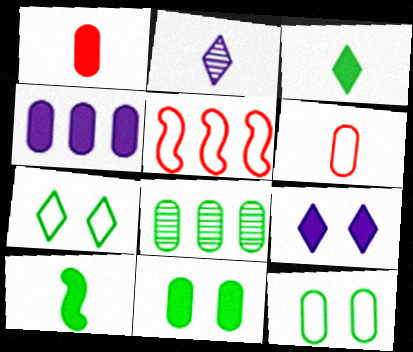[[1, 4, 11], 
[2, 5, 11], 
[2, 6, 10], 
[7, 8, 10]]